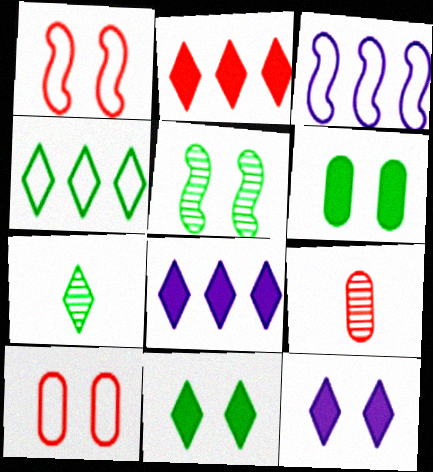[[1, 2, 9], 
[3, 9, 11], 
[4, 7, 11], 
[5, 10, 12]]